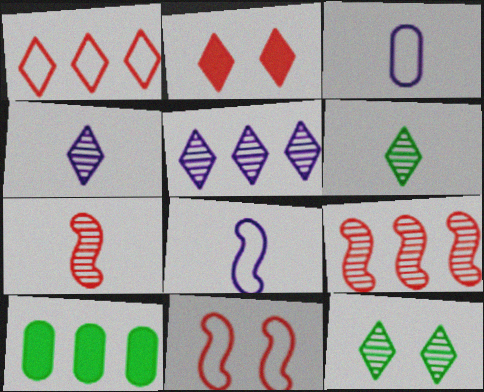[[4, 10, 11]]